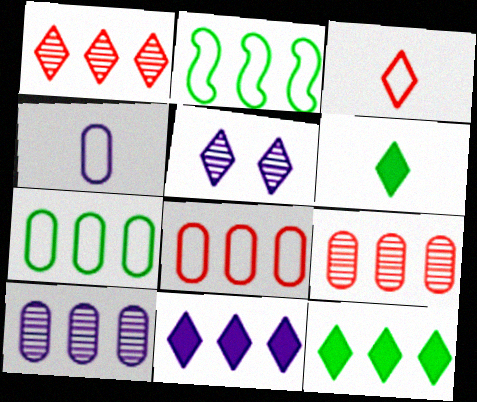[[2, 9, 11], 
[3, 5, 12]]